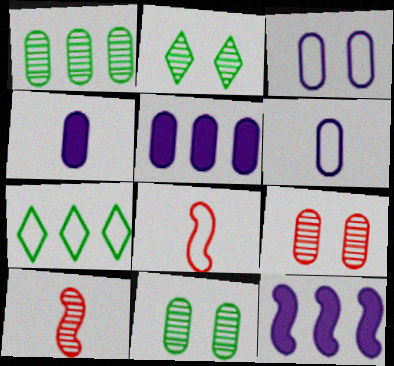[[2, 5, 8], 
[3, 7, 8]]